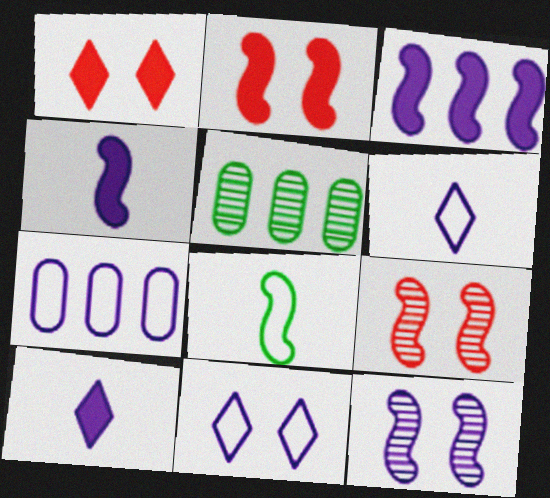[[2, 5, 6], 
[3, 8, 9], 
[7, 10, 12]]